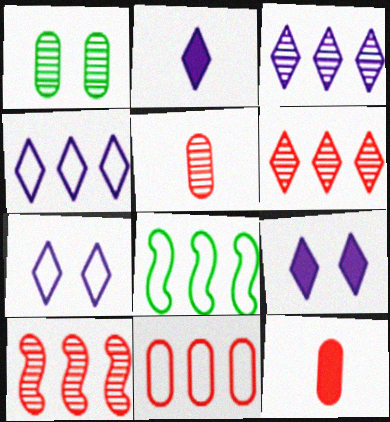[[2, 3, 7], 
[4, 8, 11], 
[5, 8, 9]]